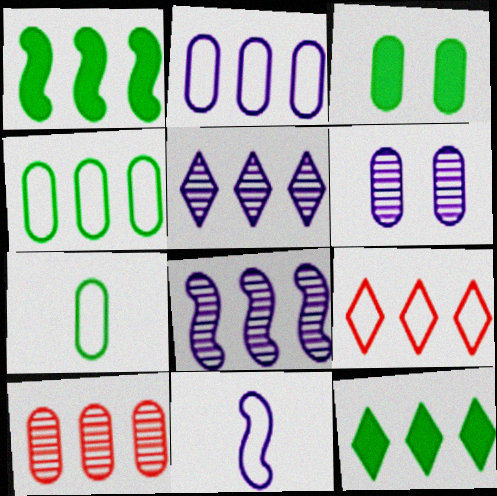[[5, 9, 12]]